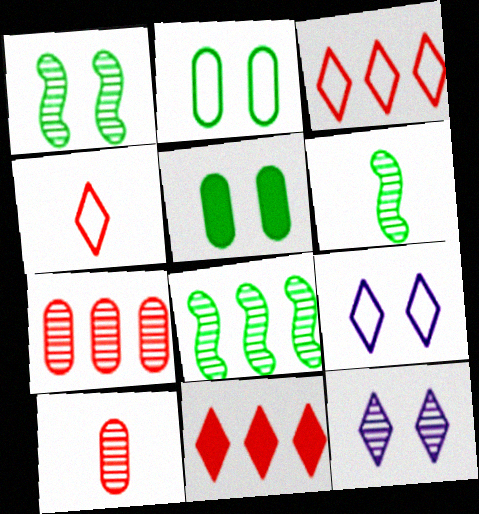[[1, 6, 8], 
[6, 7, 12], 
[8, 10, 12]]